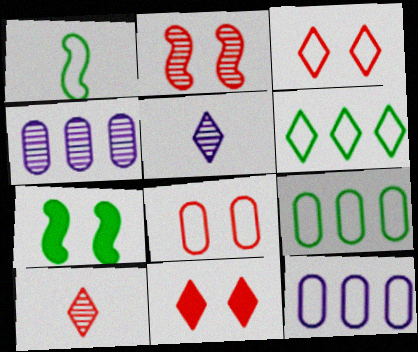[[1, 3, 12], 
[1, 4, 11], 
[2, 8, 11], 
[5, 6, 11], 
[7, 10, 12]]